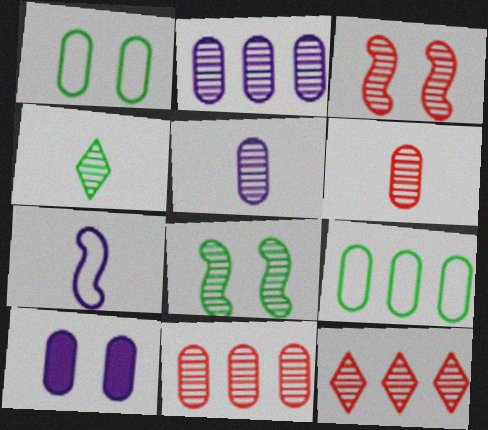[[2, 3, 4], 
[3, 6, 12], 
[5, 8, 12], 
[6, 9, 10]]